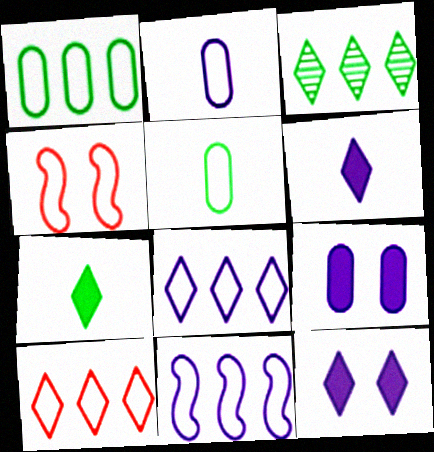[[1, 10, 11], 
[4, 5, 8]]